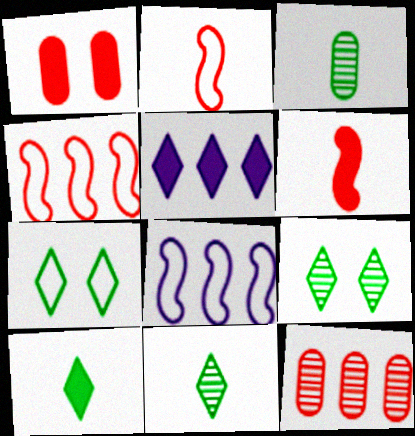[[1, 8, 11]]